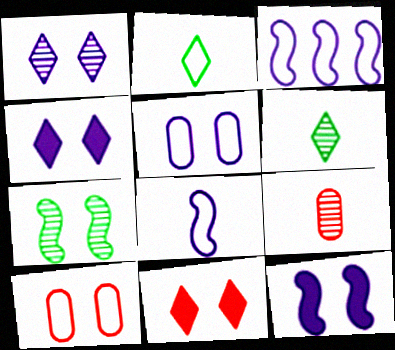[[1, 5, 12], 
[2, 3, 10], 
[4, 7, 10], 
[5, 7, 11]]